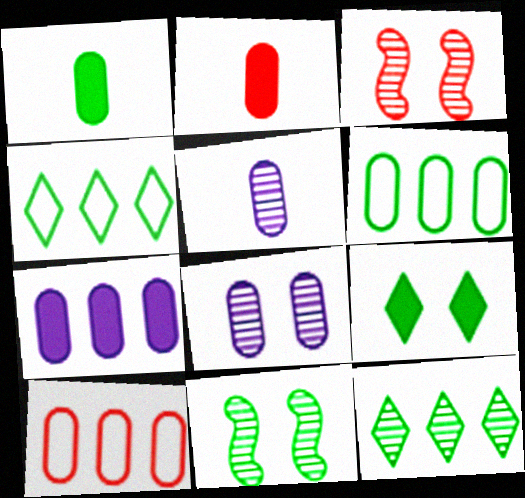[[1, 4, 11], 
[1, 8, 10], 
[2, 6, 8], 
[3, 5, 12]]